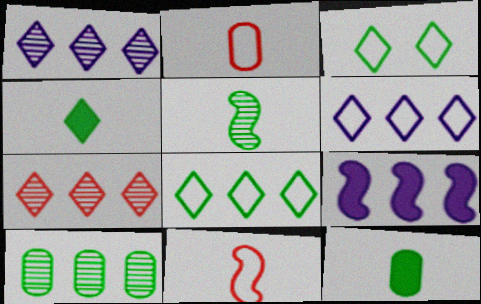[]